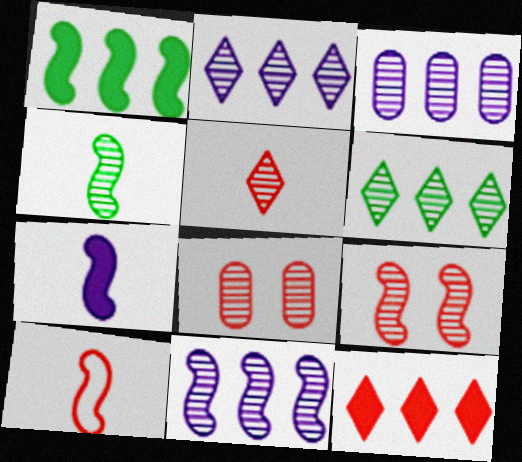[[2, 3, 11], 
[2, 4, 8], 
[4, 7, 10], 
[4, 9, 11], 
[8, 10, 12]]